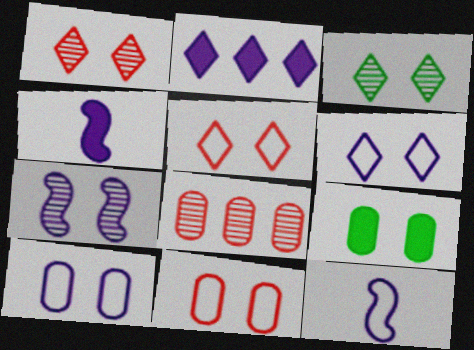[[5, 7, 9]]